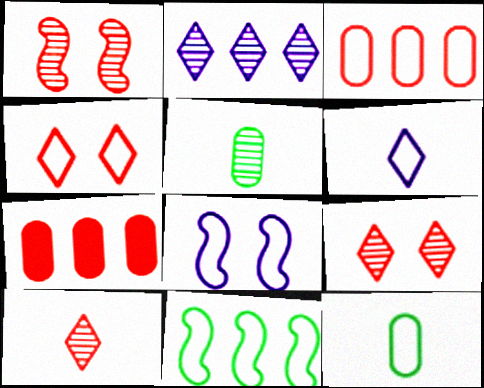[[1, 2, 5], 
[2, 7, 11]]